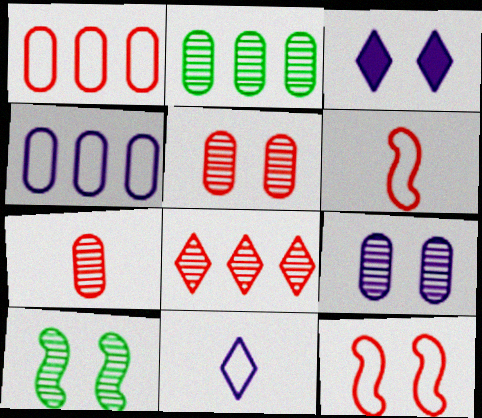[[2, 3, 6], 
[2, 7, 9]]